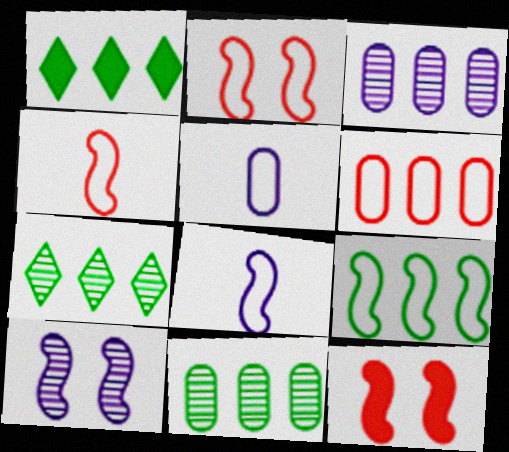[[1, 9, 11], 
[2, 8, 9], 
[5, 7, 12]]